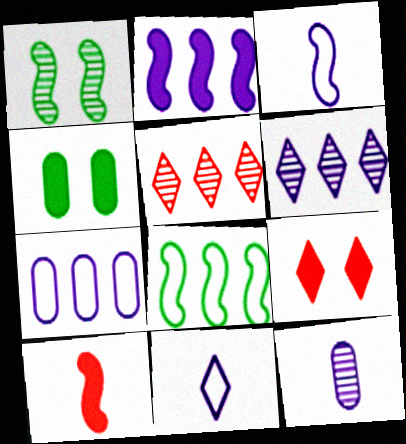[[1, 5, 12], 
[2, 6, 7], 
[3, 4, 5], 
[8, 9, 12]]